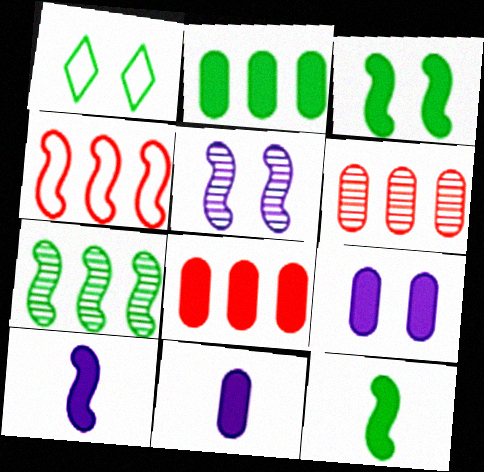[[1, 6, 10], 
[4, 5, 12]]